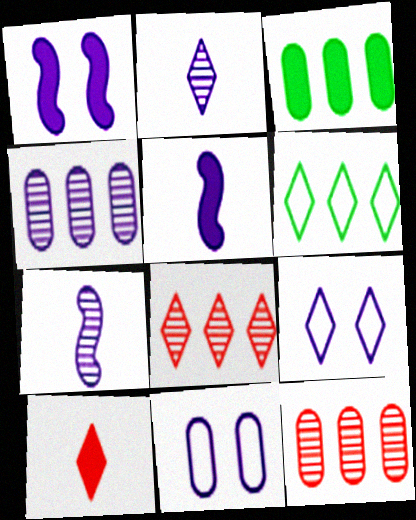[[1, 3, 10], 
[4, 5, 9]]